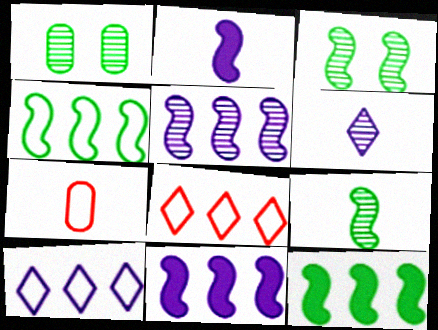[[1, 2, 8]]